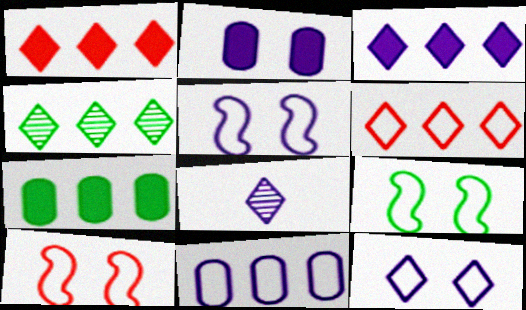[[3, 4, 6], 
[3, 8, 12], 
[5, 9, 10], 
[7, 8, 10]]